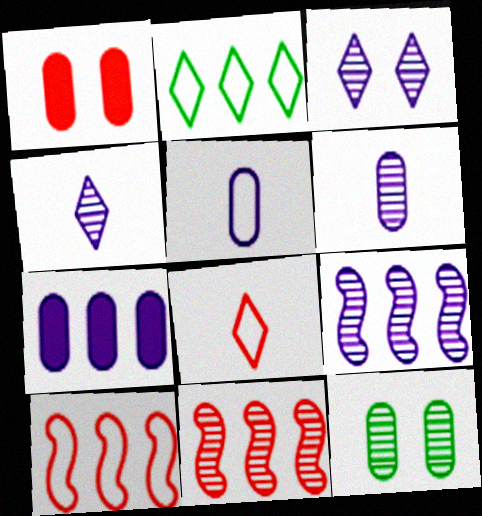[[1, 8, 11], 
[2, 7, 11], 
[3, 6, 9], 
[4, 11, 12]]